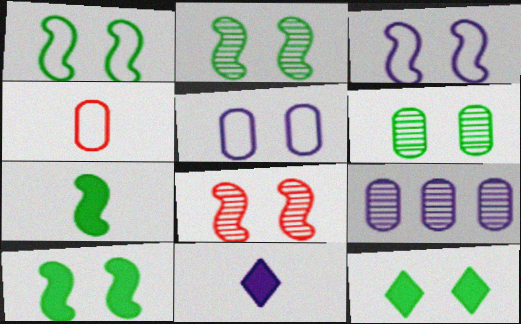[[1, 2, 10], 
[1, 6, 12], 
[3, 8, 10], 
[3, 9, 11], 
[5, 8, 12]]